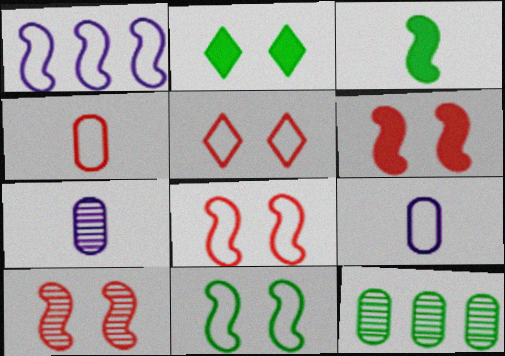[[1, 3, 10], 
[6, 8, 10]]